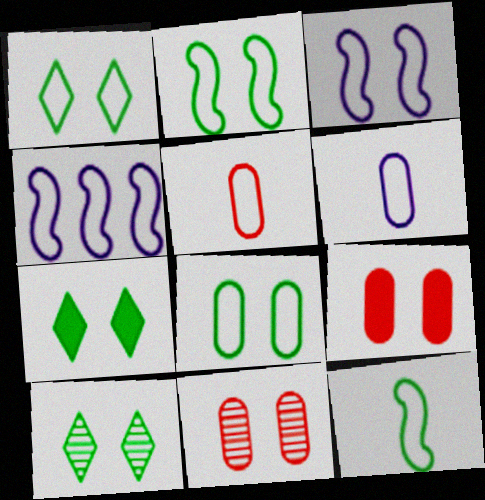[[1, 2, 8], 
[1, 4, 5], 
[1, 7, 10], 
[3, 7, 11], 
[3, 9, 10]]